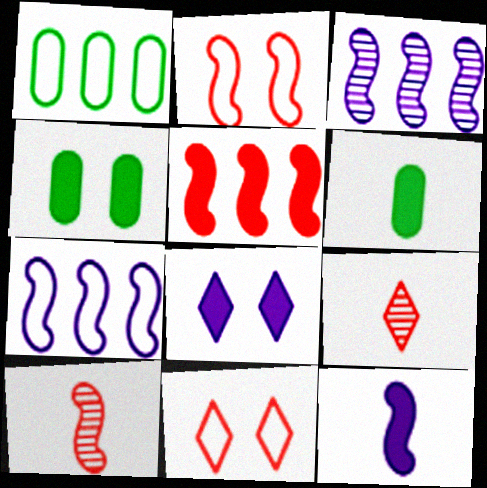[[1, 8, 10], 
[2, 5, 10], 
[3, 6, 11], 
[4, 7, 9], 
[5, 6, 8]]